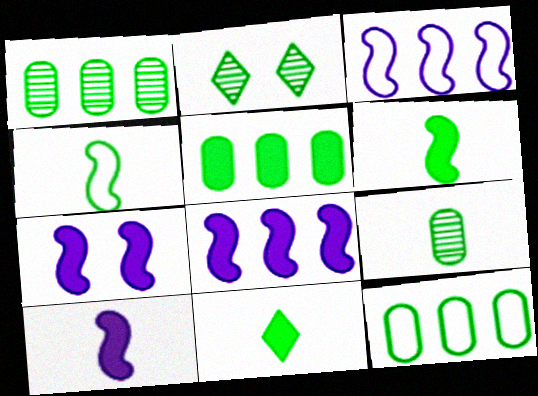[[1, 5, 12], 
[2, 4, 5], 
[2, 6, 12], 
[4, 9, 11], 
[7, 8, 10]]